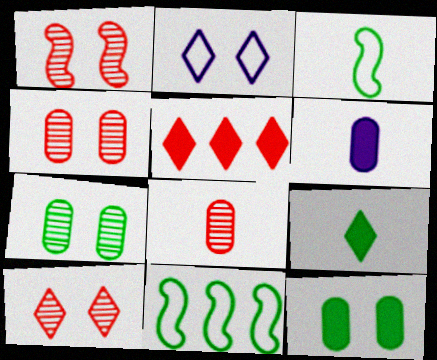[[1, 2, 12], 
[1, 4, 10], 
[6, 10, 11], 
[7, 9, 11]]